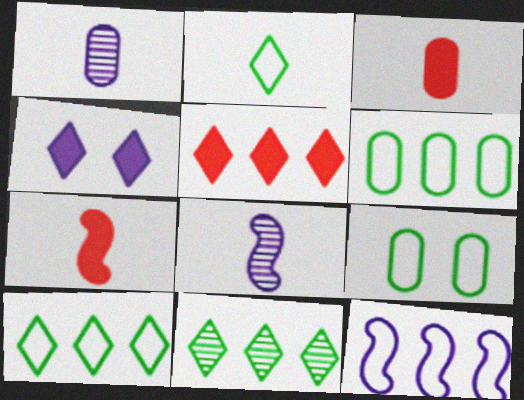[[1, 2, 7], 
[1, 4, 12], 
[2, 3, 8], 
[5, 8, 9]]